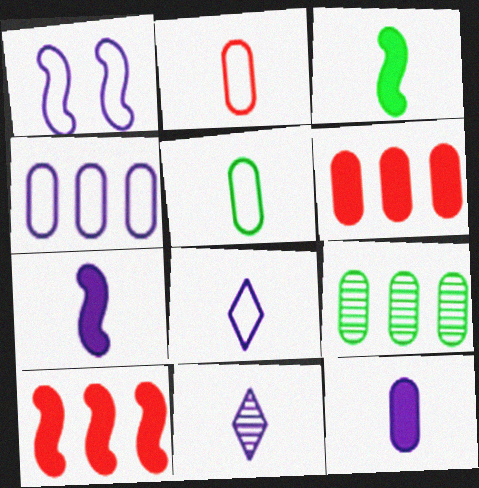[[1, 4, 8], 
[2, 3, 11], 
[4, 6, 9]]